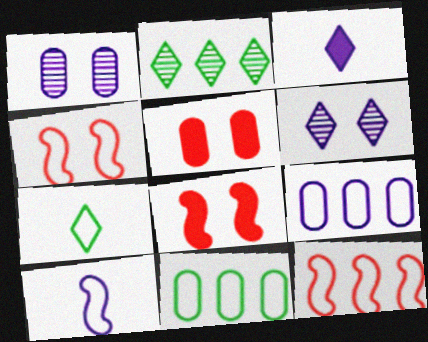[[2, 5, 10], 
[4, 7, 9]]